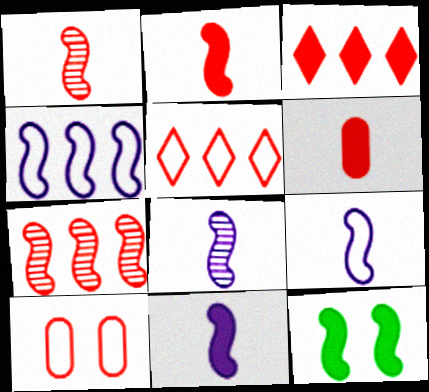[[1, 3, 10], 
[1, 4, 12], 
[7, 9, 12], 
[8, 9, 11]]